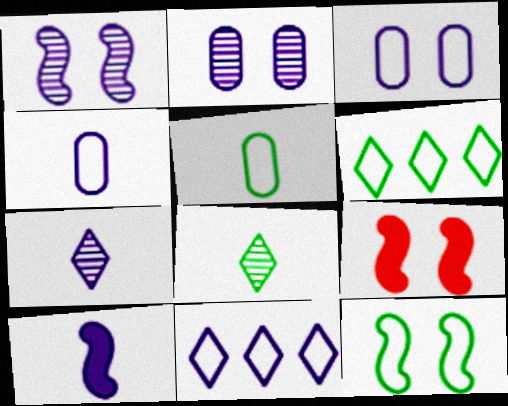[[1, 9, 12], 
[2, 10, 11], 
[4, 7, 10], 
[5, 6, 12]]